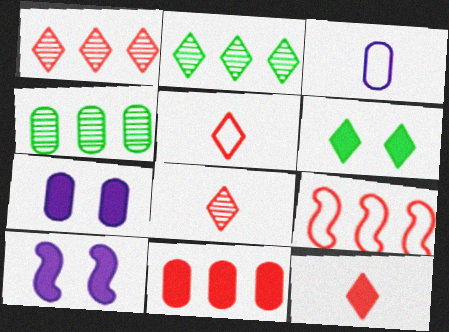[[1, 9, 11], 
[4, 5, 10], 
[5, 8, 12]]